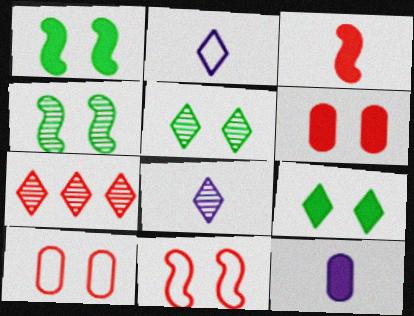[[2, 7, 9], 
[3, 7, 10], 
[5, 7, 8]]